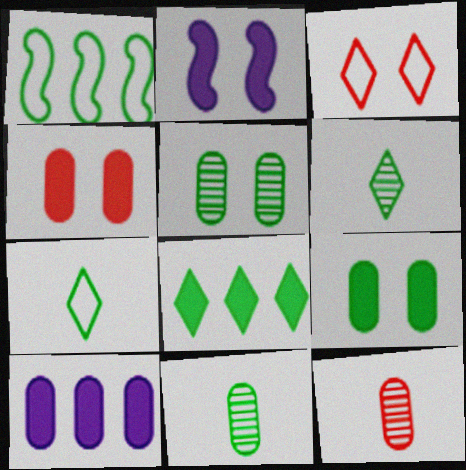[[1, 6, 9], 
[2, 3, 5]]